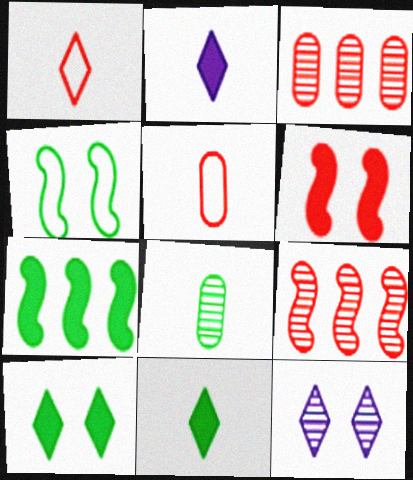[[1, 3, 6], 
[2, 3, 4], 
[5, 7, 12], 
[8, 9, 12]]